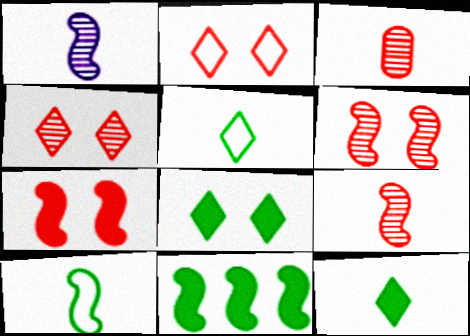[]